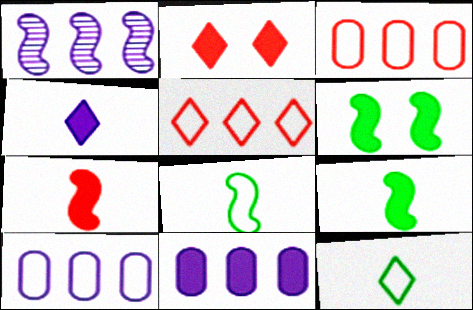[[2, 9, 11]]